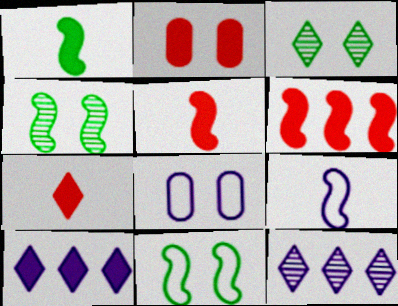[[1, 2, 10], 
[2, 6, 7], 
[4, 6, 9]]